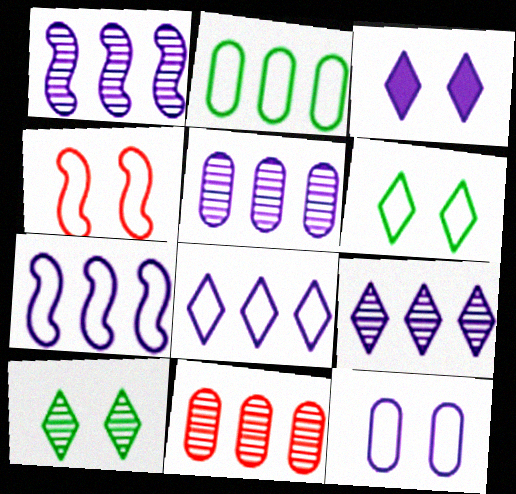[[1, 5, 9], 
[4, 6, 12]]